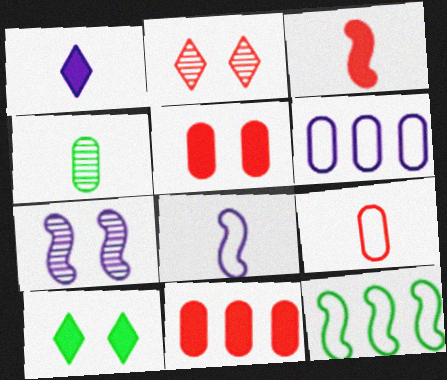[[1, 6, 7], 
[3, 7, 12], 
[4, 5, 6], 
[4, 10, 12]]